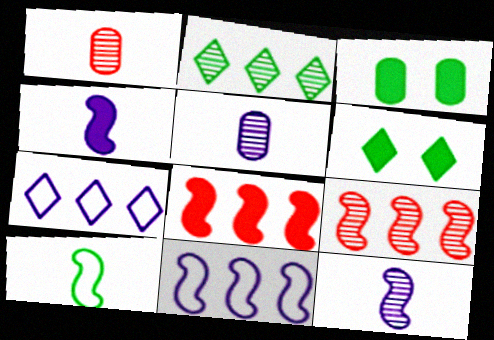[[1, 6, 11], 
[2, 3, 10]]